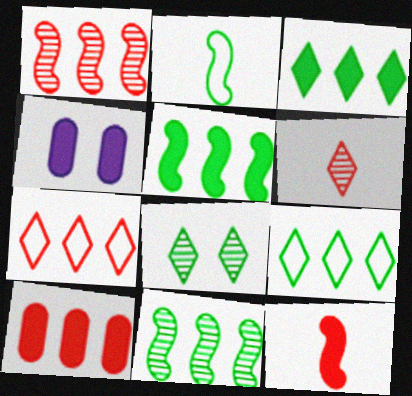[[1, 7, 10], 
[3, 4, 12]]